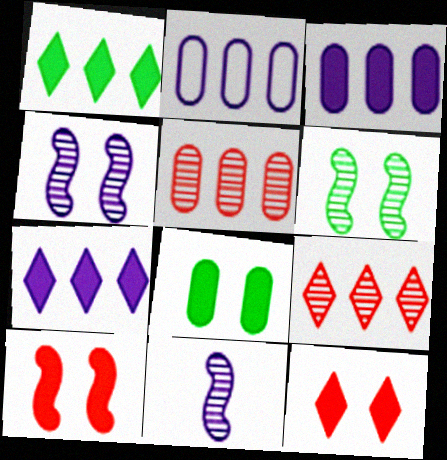[]